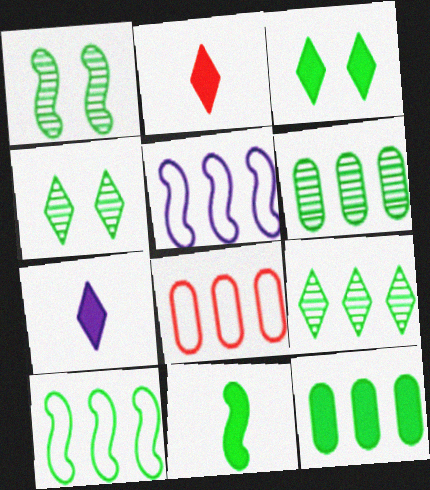[[1, 7, 8], 
[1, 10, 11], 
[3, 11, 12], 
[9, 10, 12]]